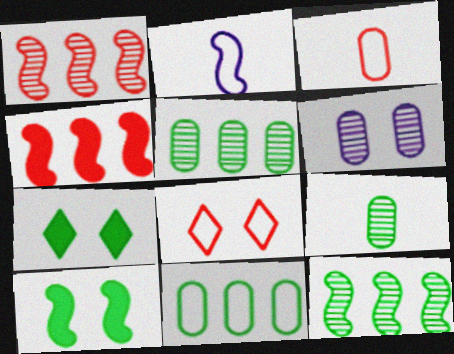[[1, 2, 10], 
[2, 8, 11], 
[6, 8, 10]]